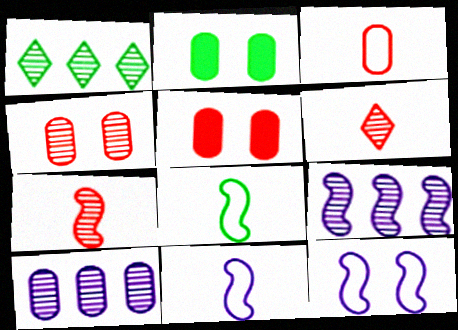[[1, 2, 8], 
[1, 5, 11], 
[2, 3, 10]]